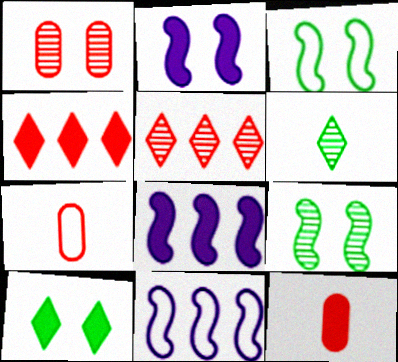[[8, 10, 12]]